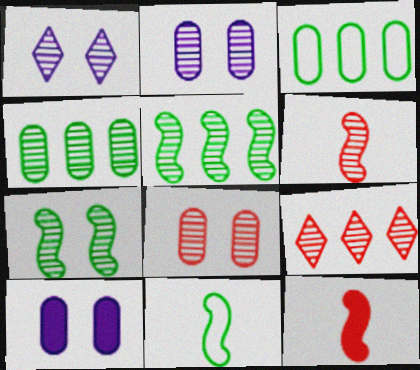[[1, 3, 12], 
[1, 4, 6], 
[1, 7, 8], 
[6, 8, 9], 
[9, 10, 11]]